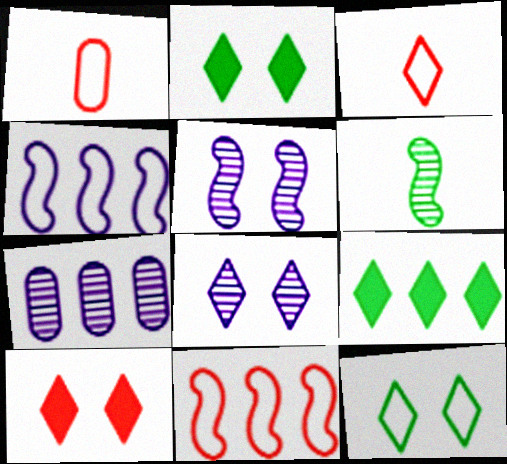[[1, 4, 12], 
[1, 5, 9], 
[3, 8, 9], 
[7, 9, 11], 
[8, 10, 12]]